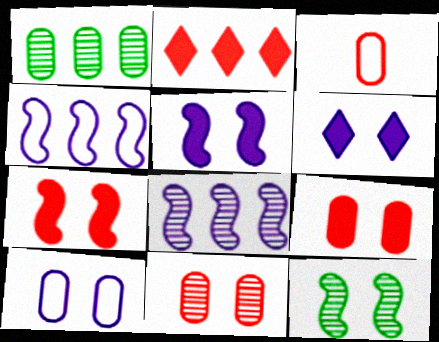[[1, 2, 4]]